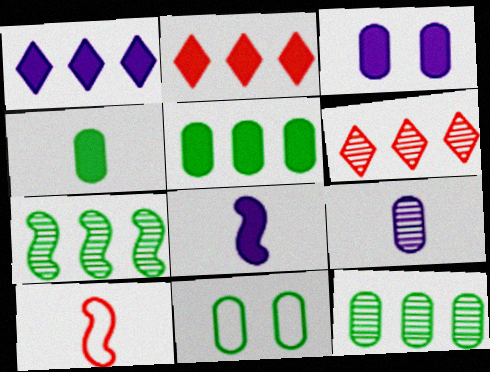[[1, 3, 8], 
[4, 11, 12], 
[6, 8, 11]]